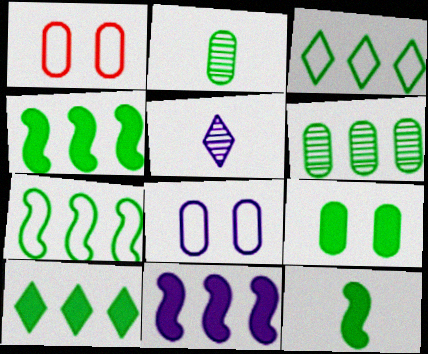[[1, 4, 5], 
[3, 4, 6], 
[5, 8, 11], 
[6, 7, 10], 
[9, 10, 12]]